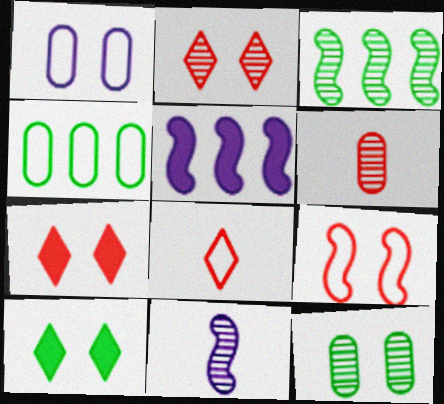[[4, 7, 11], 
[5, 8, 12]]